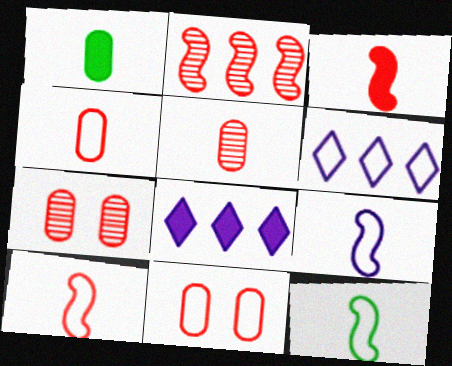[[6, 11, 12], 
[7, 8, 12], 
[9, 10, 12]]